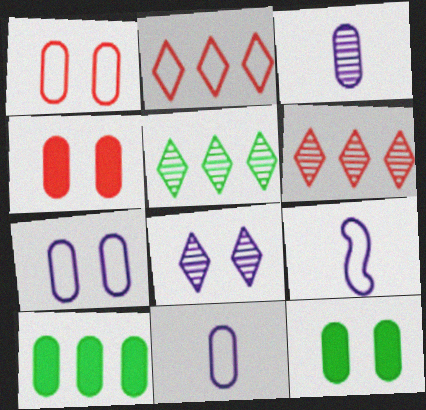[[1, 3, 10], 
[4, 5, 9], 
[6, 9, 12]]